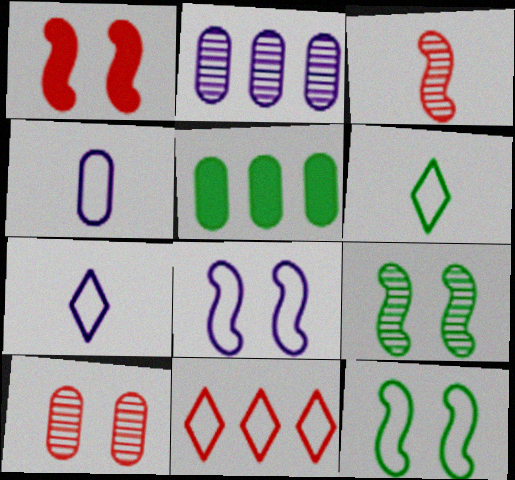[[1, 2, 6], 
[1, 8, 9], 
[4, 5, 10], 
[4, 11, 12], 
[5, 6, 9]]